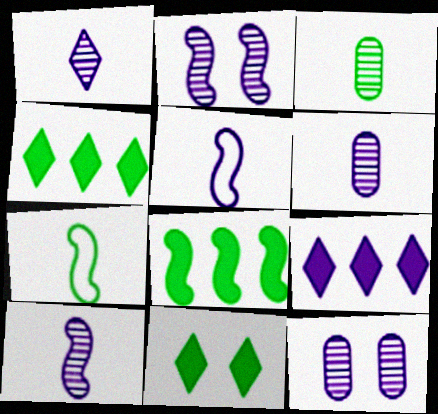[[1, 6, 10], 
[5, 9, 12]]